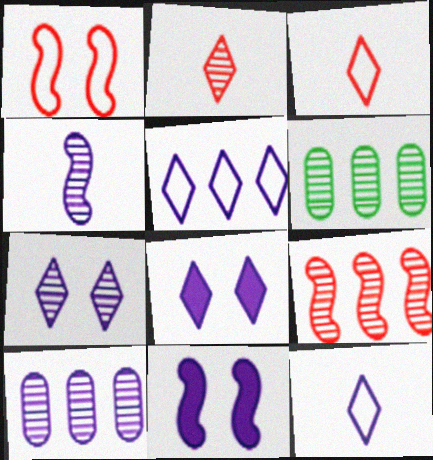[[3, 6, 11], 
[4, 7, 10], 
[10, 11, 12]]